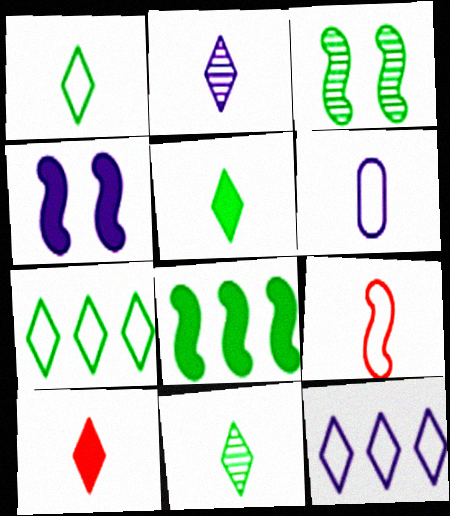[[1, 2, 10], 
[1, 5, 11], 
[1, 6, 9]]